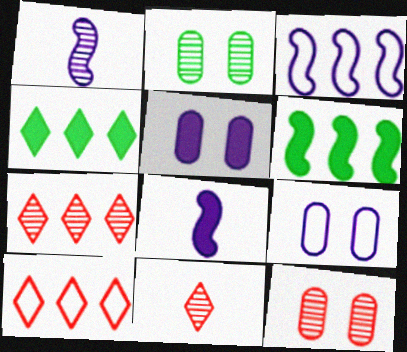[[1, 2, 7], 
[2, 8, 10], 
[6, 9, 11]]